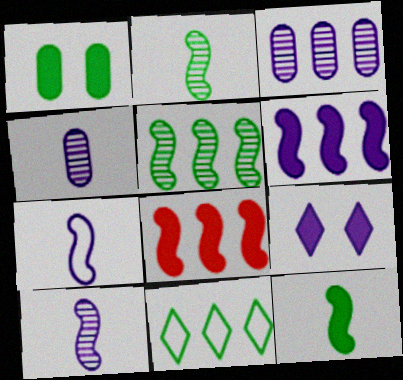[[1, 2, 11], 
[3, 7, 9], 
[3, 8, 11]]